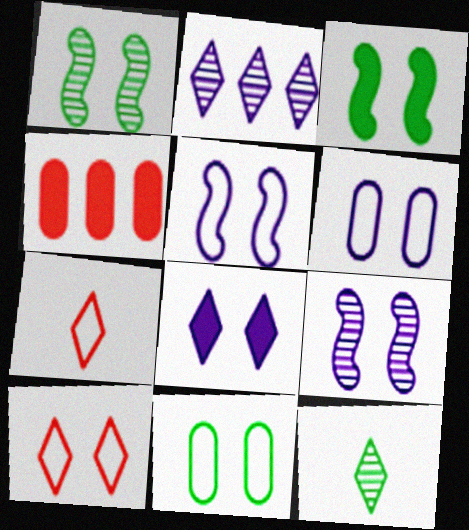[[4, 5, 12], 
[5, 10, 11], 
[6, 8, 9]]